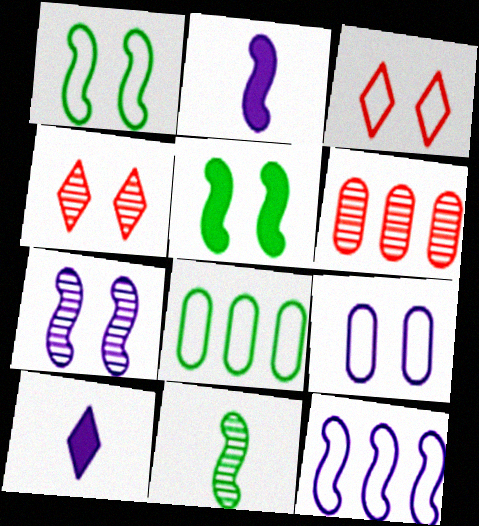[[1, 3, 9], 
[1, 6, 10], 
[2, 4, 8], 
[2, 7, 12], 
[4, 5, 9]]